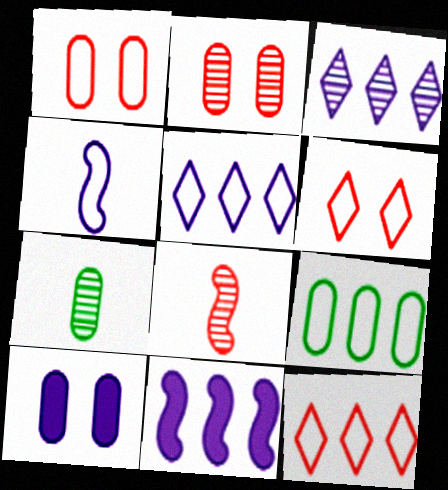[[3, 4, 10], 
[4, 6, 9], 
[6, 7, 11]]